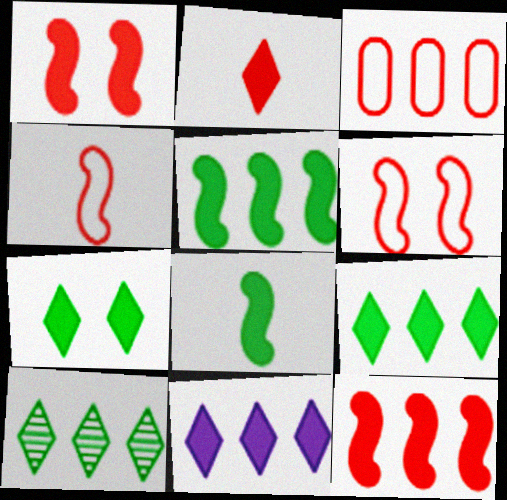[[2, 7, 11]]